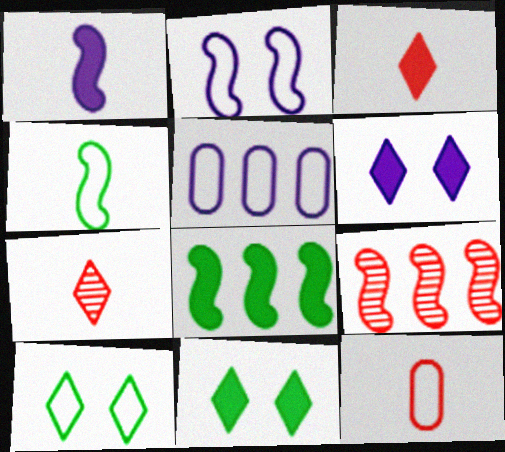[]